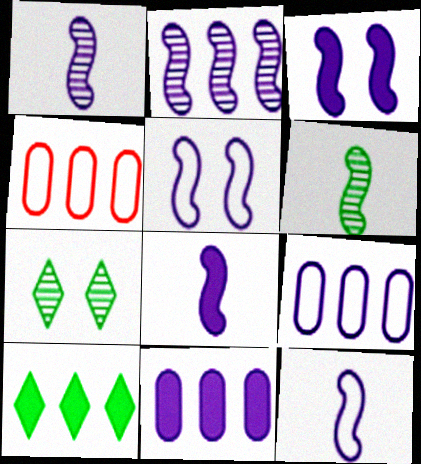[[1, 8, 12], 
[2, 3, 12], 
[2, 4, 10], 
[2, 5, 8], 
[4, 7, 8]]